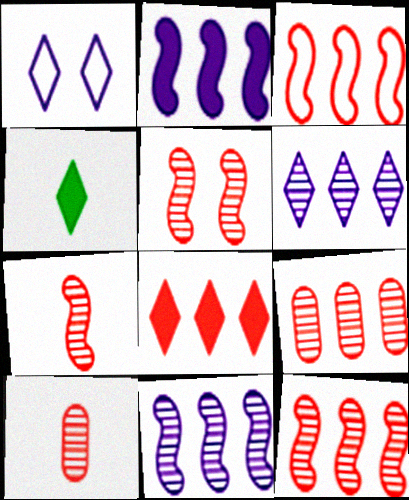[[3, 8, 9], 
[5, 7, 12]]